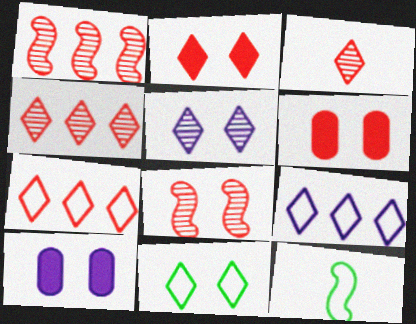[[2, 3, 7], 
[2, 5, 11], 
[4, 10, 12], 
[8, 10, 11]]